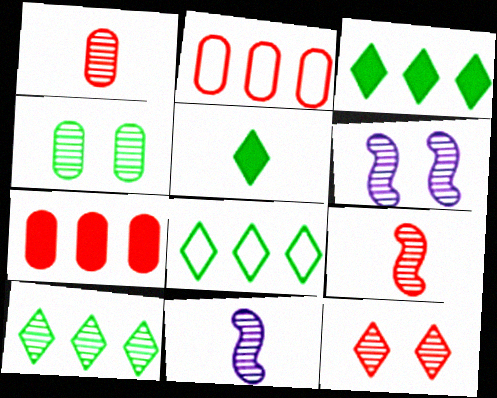[[1, 6, 10], 
[2, 5, 6], 
[3, 8, 10], 
[4, 6, 12]]